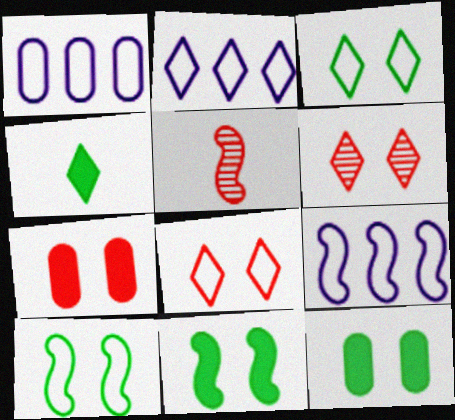[[1, 2, 9], 
[2, 4, 6], 
[2, 5, 12], 
[5, 9, 11]]